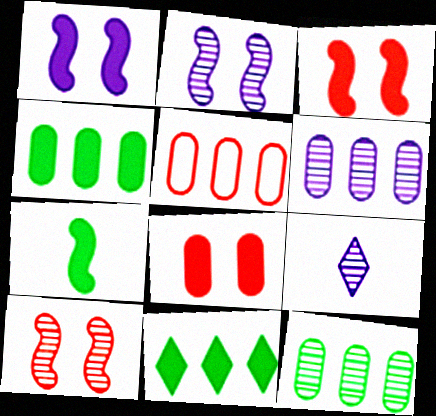[[2, 6, 9], 
[4, 5, 6], 
[9, 10, 12]]